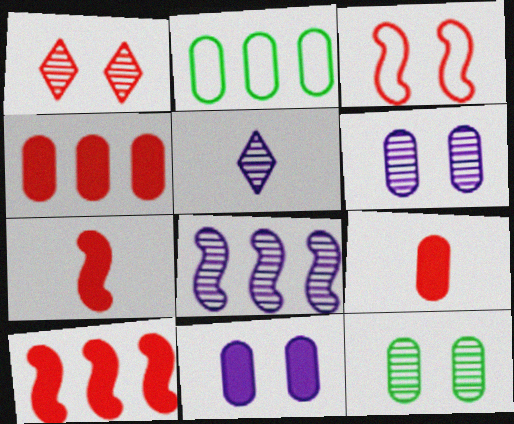[[2, 6, 9], 
[5, 6, 8]]